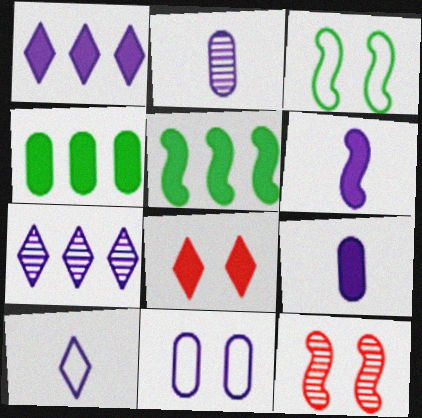[[2, 6, 10], 
[4, 6, 8], 
[4, 10, 12], 
[5, 8, 9], 
[6, 7, 11]]